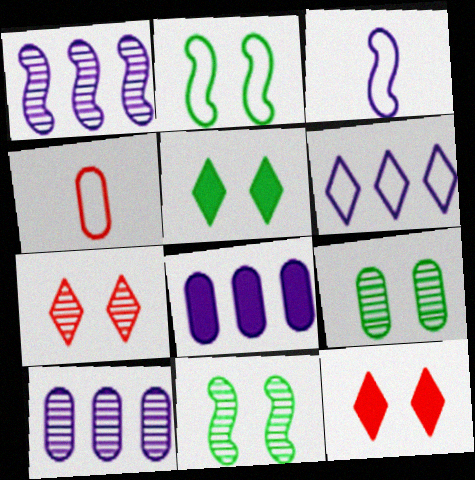[[1, 4, 5], 
[1, 6, 8], 
[2, 4, 6], 
[2, 5, 9], 
[4, 8, 9]]